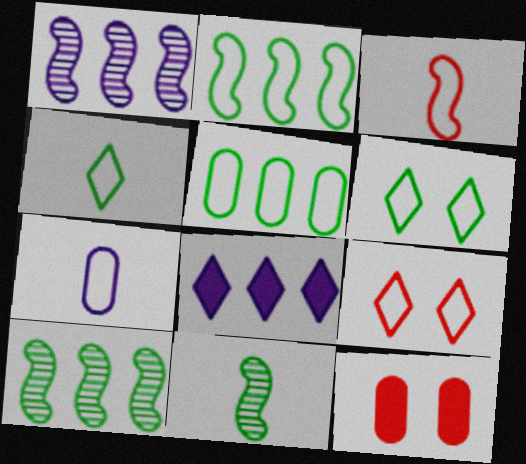[[1, 4, 12], 
[2, 7, 9], 
[3, 4, 7]]